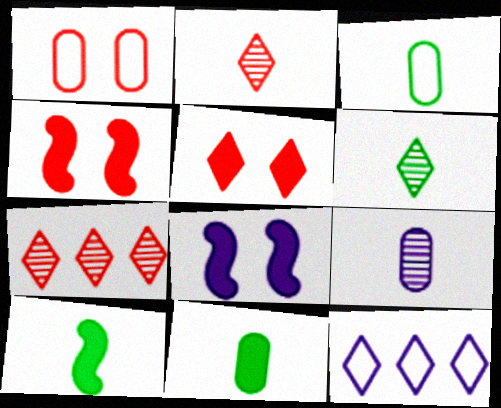[[3, 6, 10], 
[3, 7, 8], 
[5, 6, 12], 
[8, 9, 12]]